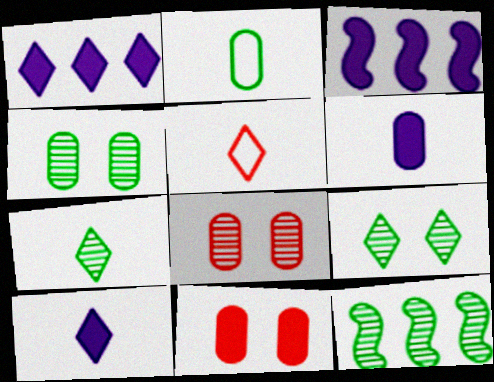[[1, 5, 9], 
[3, 4, 5], 
[4, 7, 12], 
[5, 7, 10]]